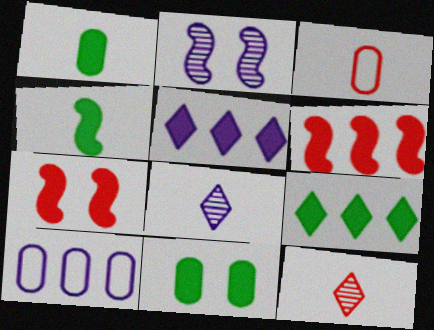[[1, 5, 7], 
[2, 3, 9], 
[3, 4, 8], 
[4, 9, 11]]